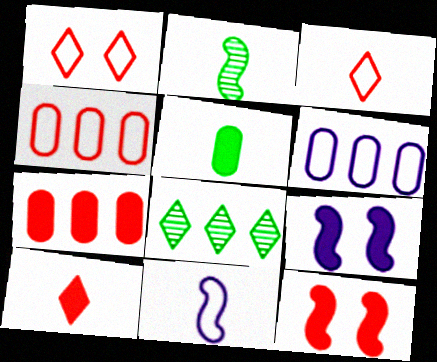[[7, 10, 12]]